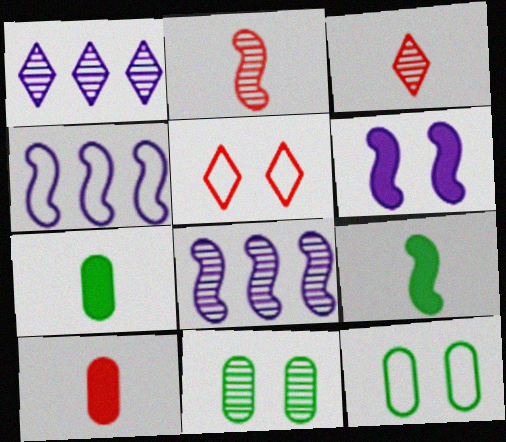[[1, 2, 11], 
[3, 8, 11], 
[5, 6, 11], 
[5, 7, 8]]